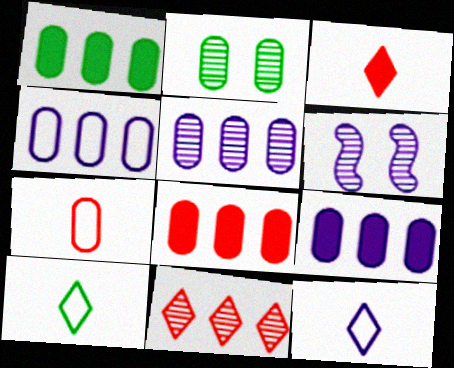[[1, 8, 9], 
[2, 7, 9], 
[4, 5, 9], 
[6, 8, 10], 
[6, 9, 12]]